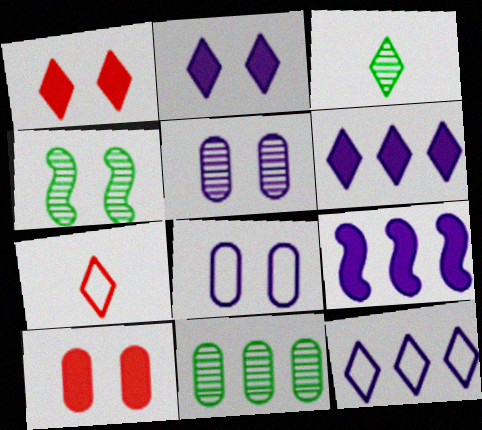[[1, 3, 12], 
[1, 4, 8], 
[3, 4, 11]]